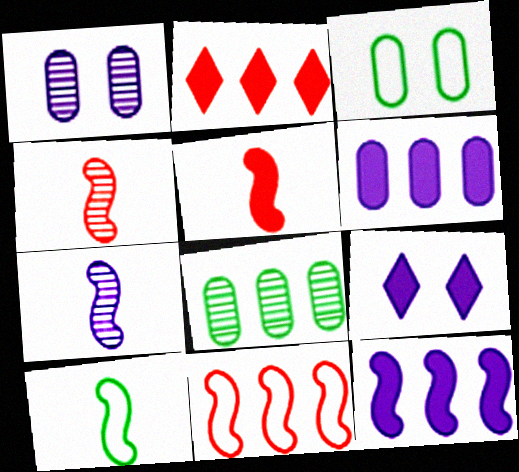[[1, 2, 10], 
[2, 3, 7], 
[5, 7, 10]]